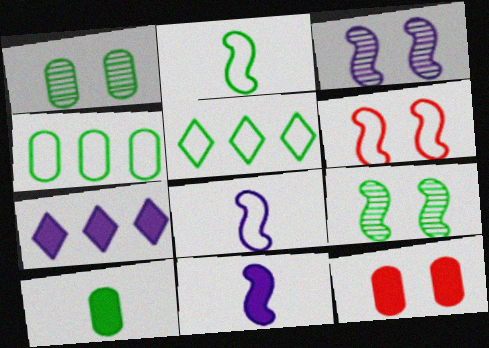[[1, 4, 10], 
[5, 9, 10]]